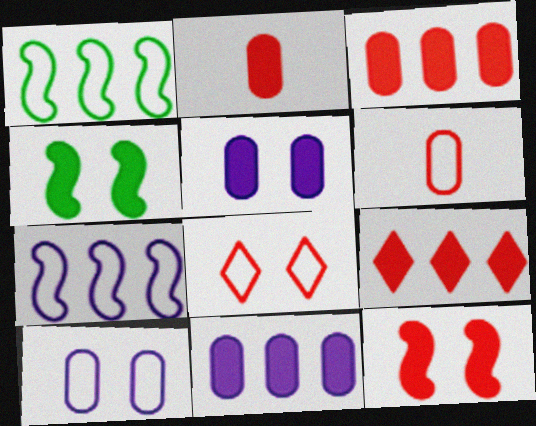[[2, 9, 12]]